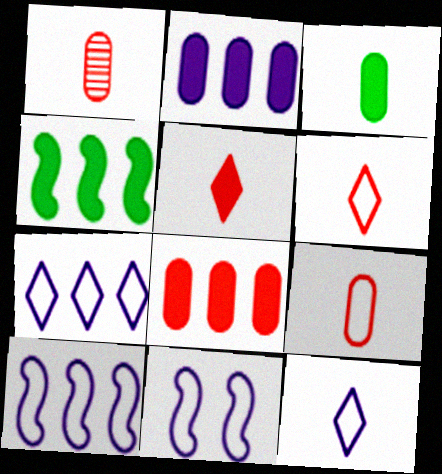[]